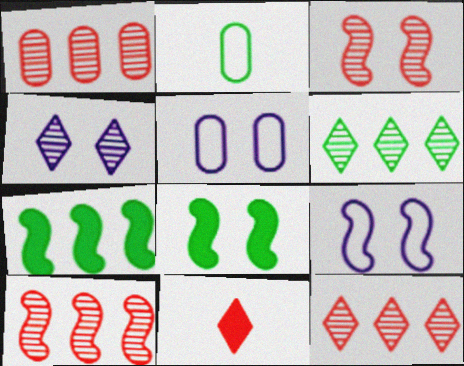[[1, 10, 12], 
[2, 6, 8], 
[3, 8, 9]]